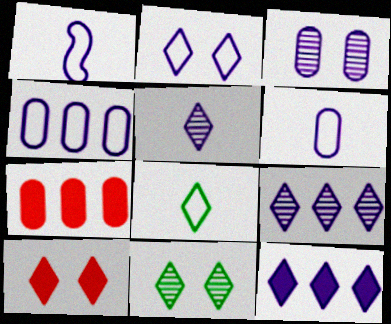[[1, 2, 4], 
[1, 3, 12], 
[1, 7, 11], 
[2, 5, 12], 
[2, 10, 11], 
[8, 9, 10]]